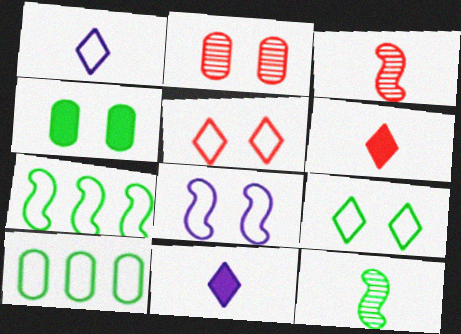[[2, 7, 11]]